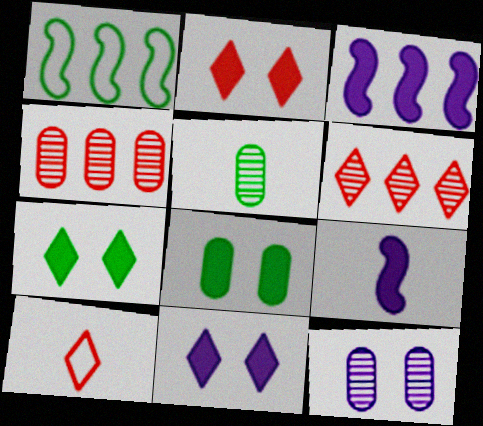[[1, 5, 7], 
[2, 6, 10], 
[2, 7, 11], 
[4, 5, 12], 
[5, 9, 10]]